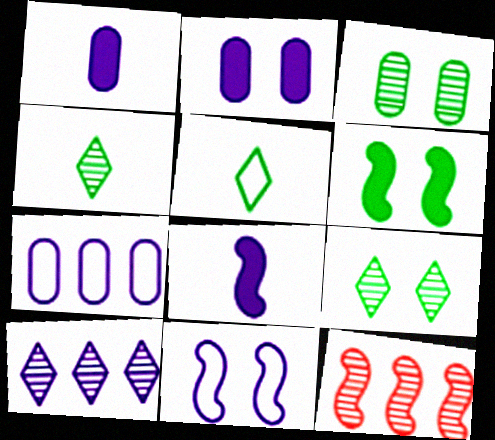[[1, 10, 11], 
[2, 5, 12]]